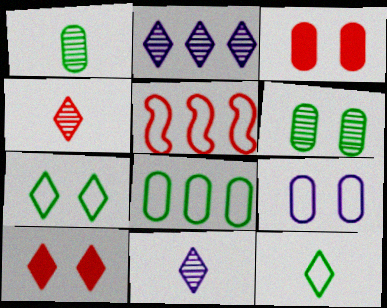[[2, 10, 12], 
[3, 4, 5], 
[3, 6, 9], 
[5, 9, 12]]